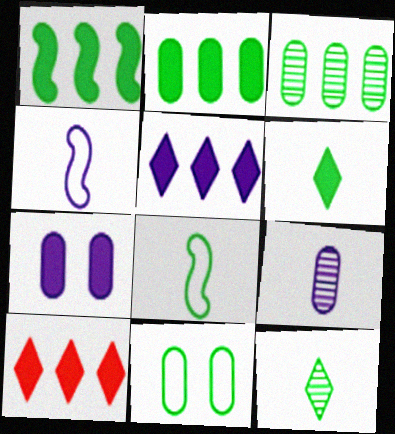[[1, 11, 12]]